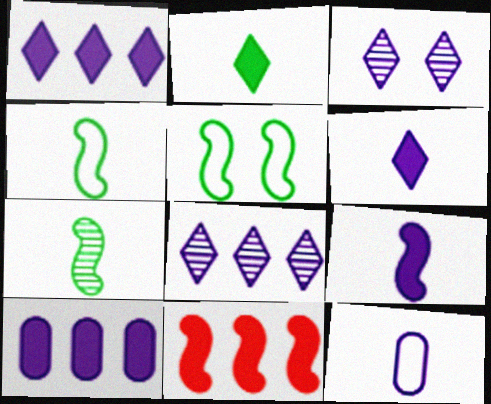[]